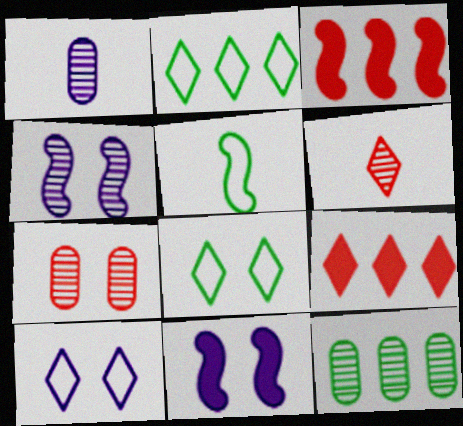[[1, 3, 8], 
[1, 7, 12], 
[3, 4, 5], 
[4, 6, 12], 
[7, 8, 11]]